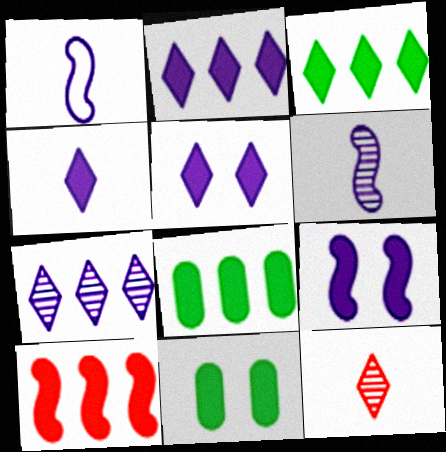[[2, 4, 5], 
[2, 8, 10], 
[4, 10, 11]]